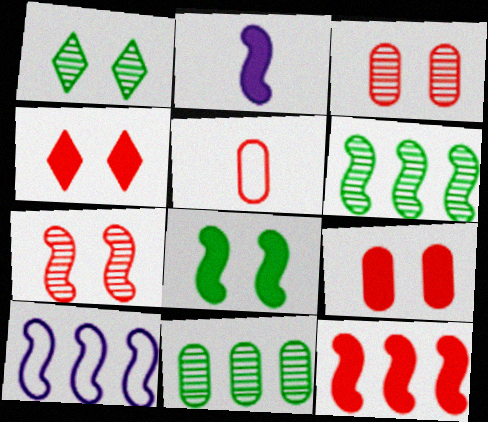[[2, 8, 12], 
[6, 10, 12]]